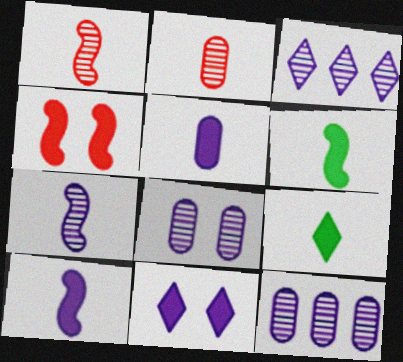[[3, 7, 8]]